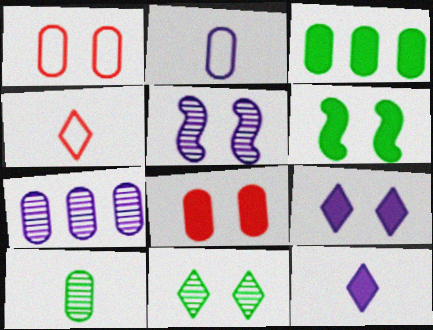[[3, 4, 5], 
[4, 6, 7], 
[6, 8, 9]]